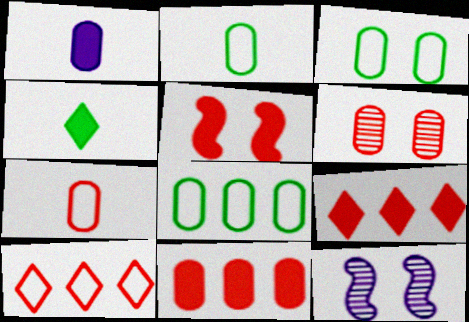[[1, 6, 8], 
[2, 3, 8], 
[2, 9, 12], 
[6, 7, 11]]